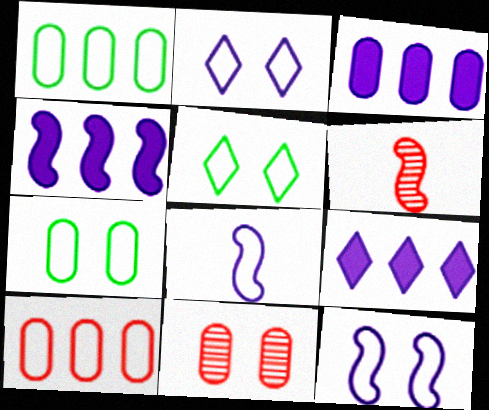[[3, 4, 9], 
[3, 5, 6], 
[5, 8, 10], 
[6, 7, 9]]